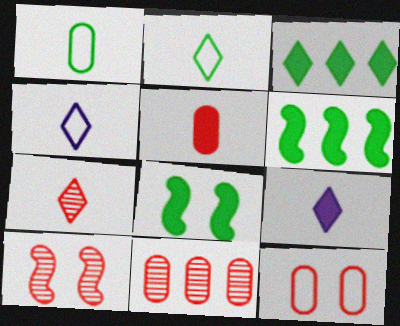[[2, 7, 9], 
[4, 8, 11], 
[5, 11, 12], 
[7, 10, 11]]